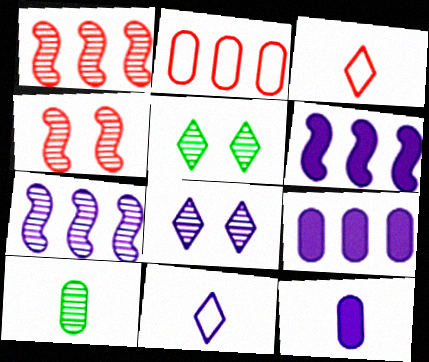[[1, 8, 10]]